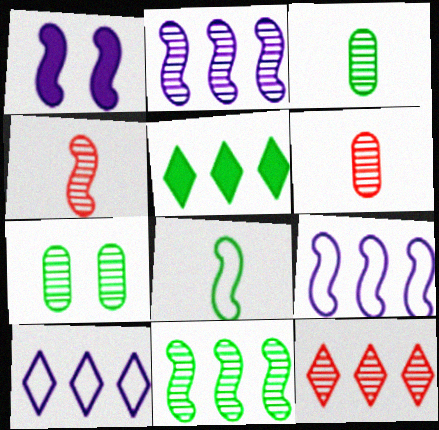[[5, 7, 8], 
[5, 10, 12]]